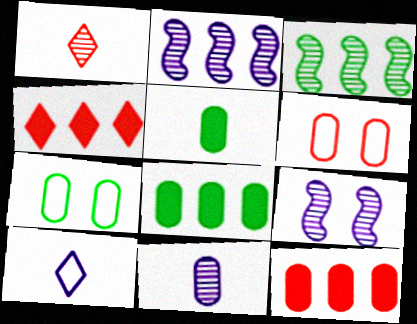[[6, 8, 11], 
[7, 11, 12]]